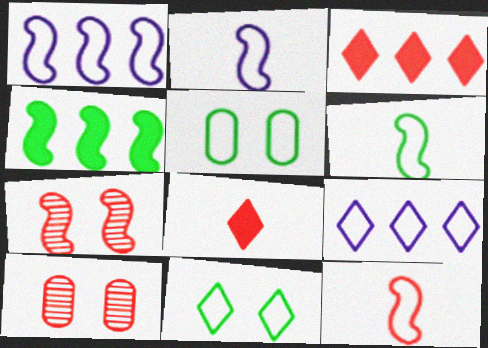[[2, 4, 7], 
[2, 6, 12], 
[3, 10, 12], 
[5, 9, 12]]